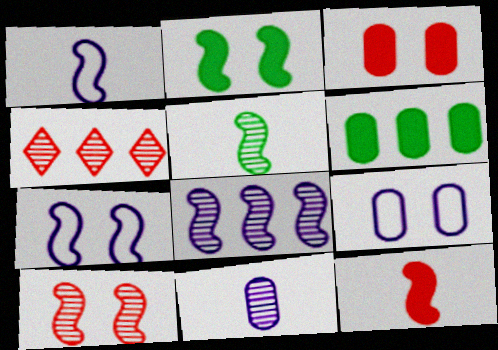[[1, 5, 12], 
[2, 7, 10], 
[5, 8, 10]]